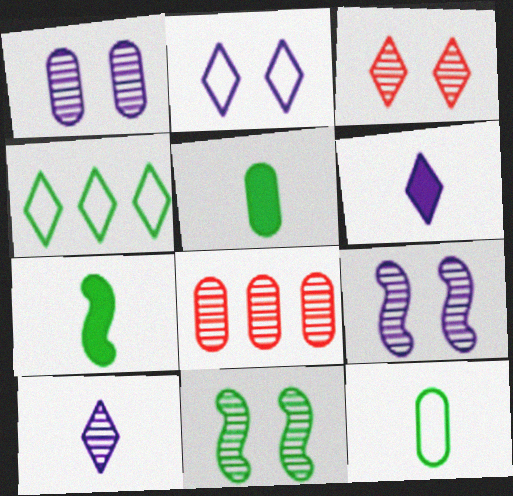[[1, 3, 11], 
[2, 7, 8], 
[3, 4, 6], 
[4, 5, 11], 
[8, 10, 11]]